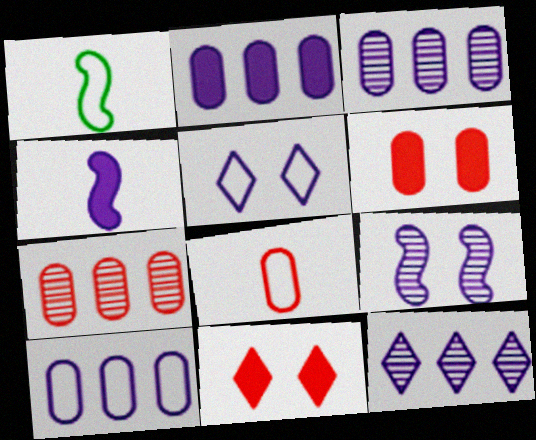[[1, 3, 11], 
[1, 6, 12], 
[2, 3, 10], 
[3, 4, 5], 
[6, 7, 8]]